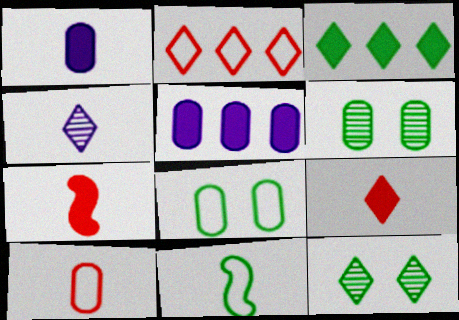[[3, 6, 11], 
[5, 6, 10]]